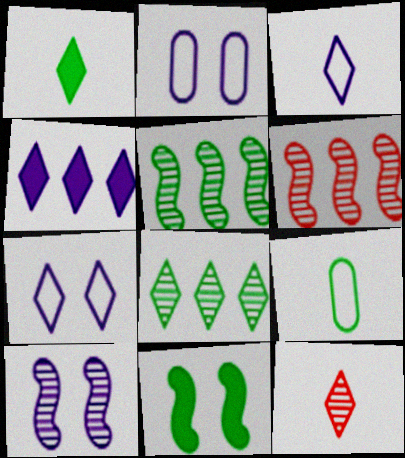[[1, 2, 6], 
[1, 3, 12], 
[8, 9, 11]]